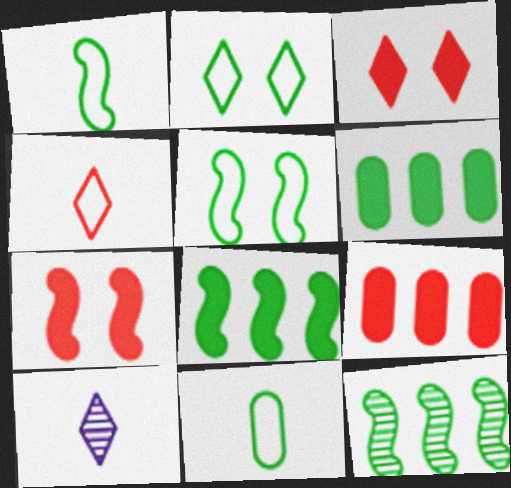[[5, 9, 10]]